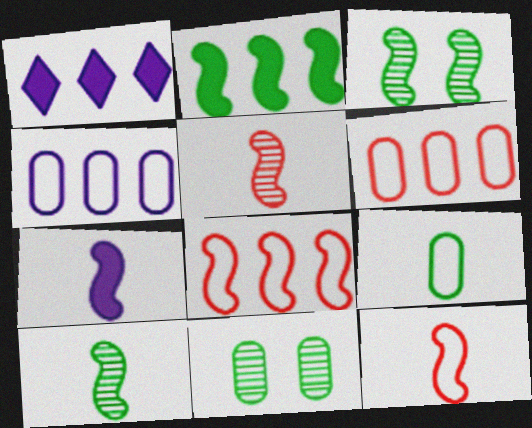[[1, 11, 12], 
[3, 7, 8], 
[7, 10, 12]]